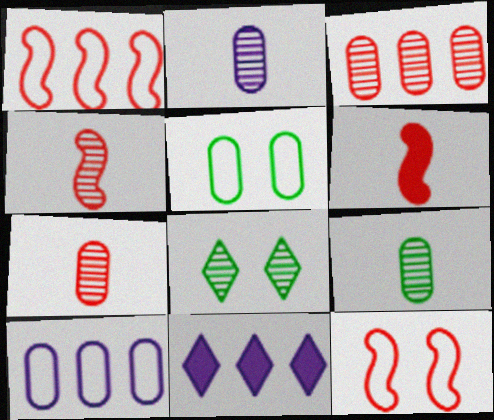[[2, 7, 9], 
[4, 5, 11], 
[6, 8, 10], 
[9, 11, 12]]